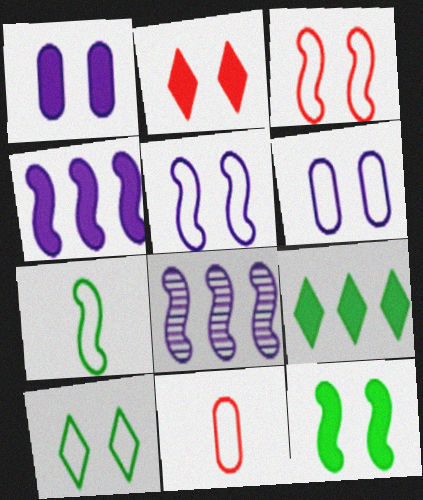[[1, 2, 12], 
[3, 6, 10]]